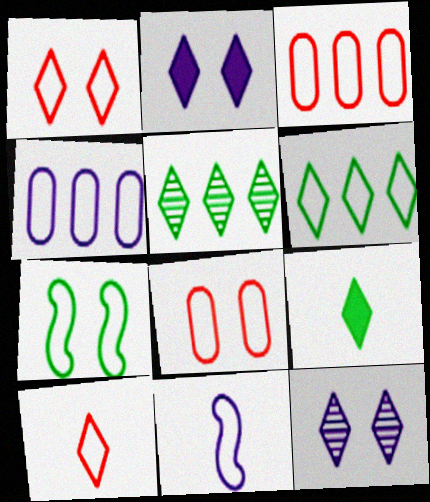[[2, 5, 10], 
[4, 7, 10], 
[6, 8, 11]]